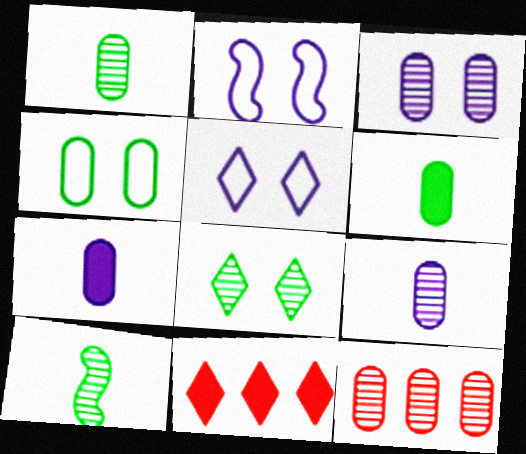[[1, 2, 11], 
[1, 3, 12], 
[4, 7, 12]]